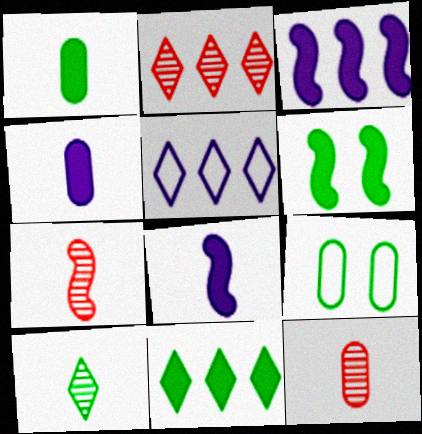[[1, 6, 11], 
[2, 5, 11], 
[2, 8, 9], 
[5, 6, 12]]